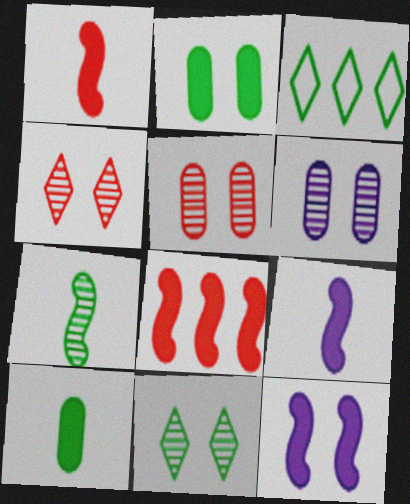[[1, 3, 6], 
[2, 3, 7], 
[3, 5, 9]]